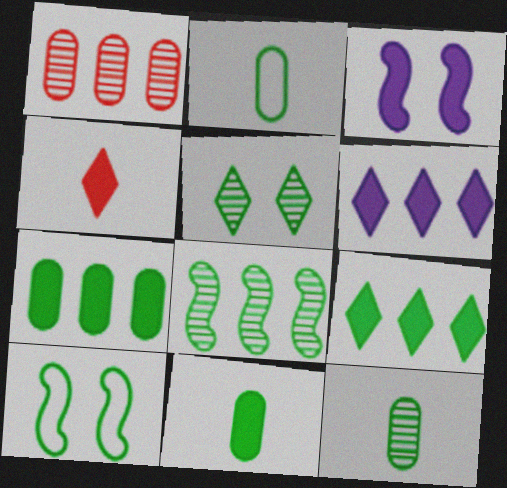[[2, 11, 12], 
[3, 4, 7], 
[5, 8, 12], 
[9, 10, 12]]